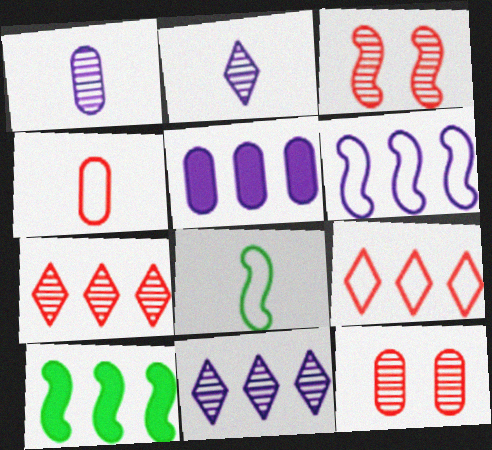[[5, 6, 11]]